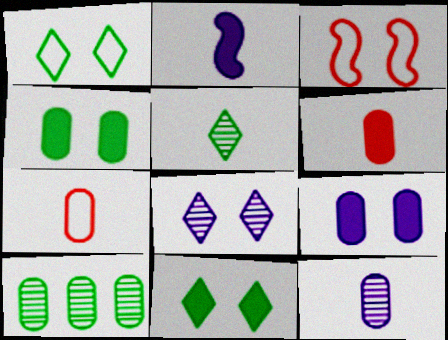[[2, 5, 7], 
[3, 4, 8], 
[7, 9, 10]]